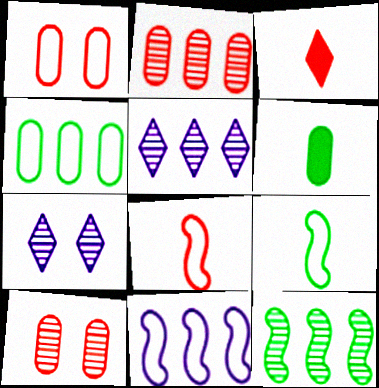[[2, 5, 12]]